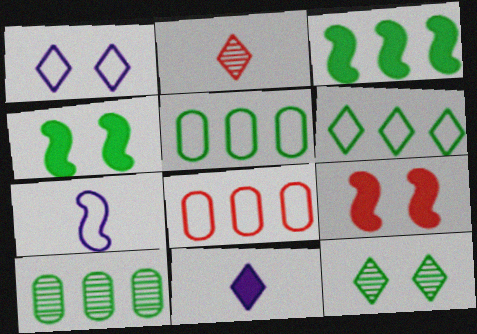[[2, 8, 9], 
[3, 6, 10]]